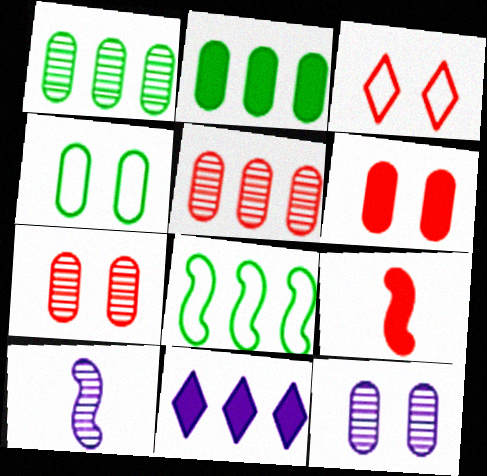[[2, 3, 10], 
[3, 5, 9], 
[4, 6, 12], 
[5, 8, 11]]